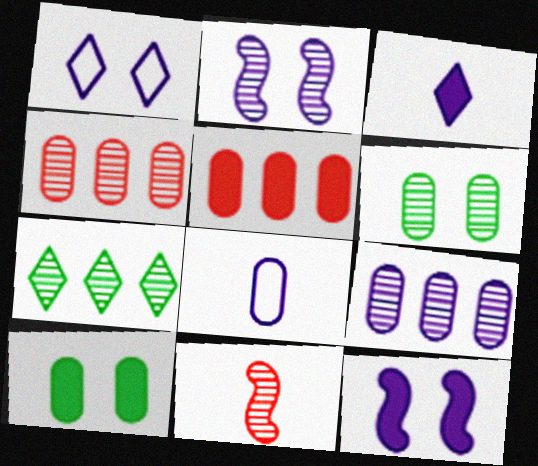[[4, 8, 10], 
[5, 6, 8]]